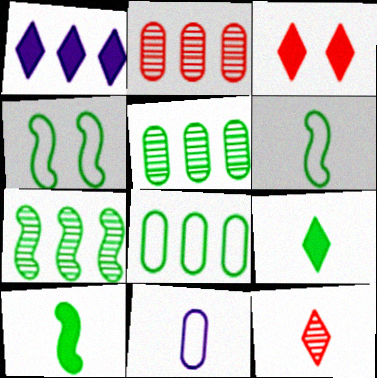[[1, 3, 9], 
[3, 7, 11], 
[4, 5, 9], 
[4, 7, 10], 
[10, 11, 12]]